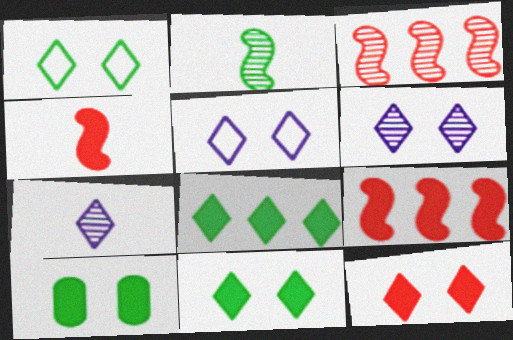[[1, 6, 12]]